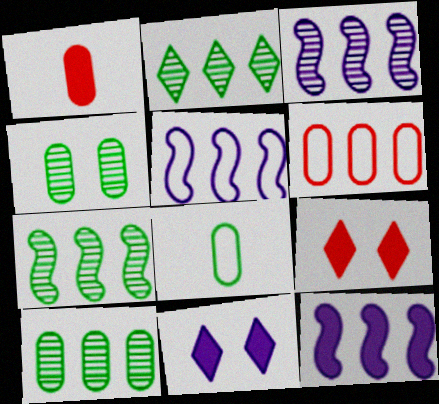[[2, 6, 12], 
[2, 7, 10], 
[3, 5, 12], 
[3, 8, 9]]